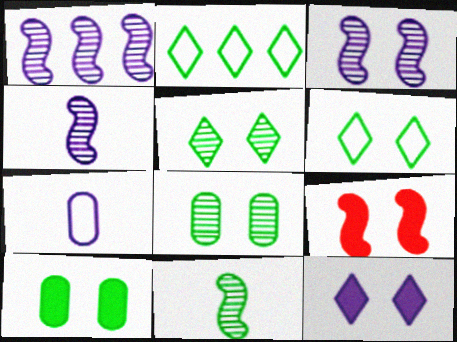[[1, 3, 4], 
[1, 7, 12], 
[2, 10, 11], 
[9, 10, 12]]